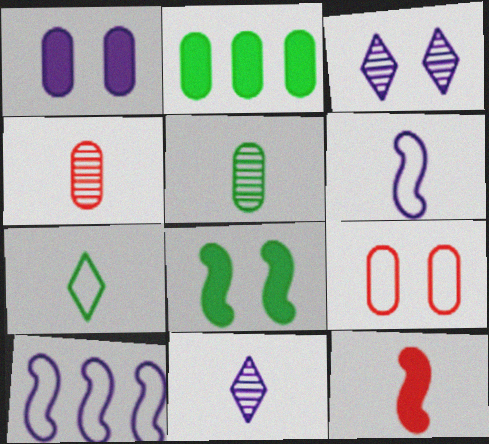[[1, 10, 11], 
[3, 8, 9], 
[7, 9, 10]]